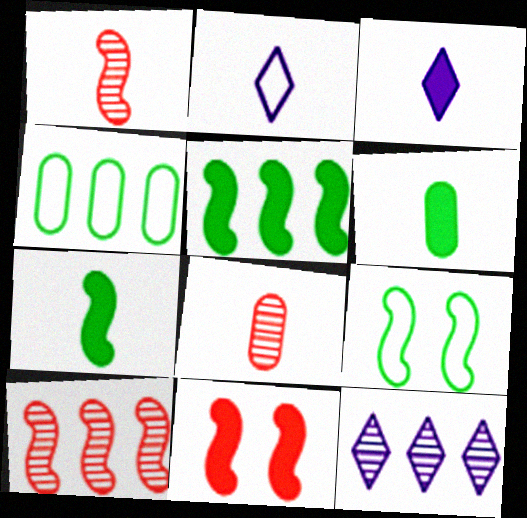[[1, 2, 6], 
[2, 7, 8]]